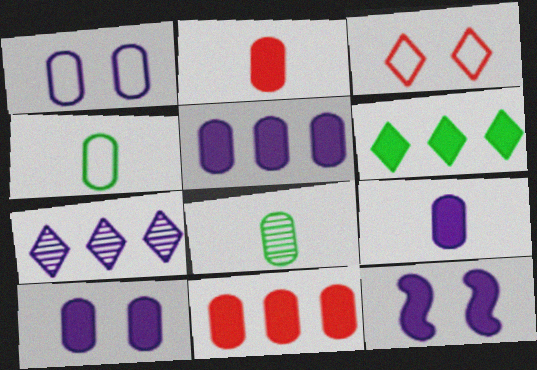[[1, 8, 11], 
[2, 6, 12], 
[5, 9, 10]]